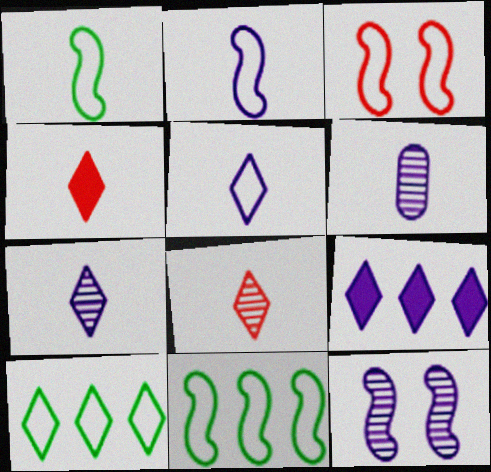[[1, 4, 6], 
[2, 3, 11]]